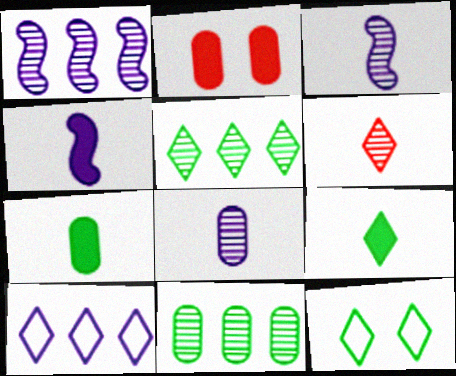[[5, 9, 12]]